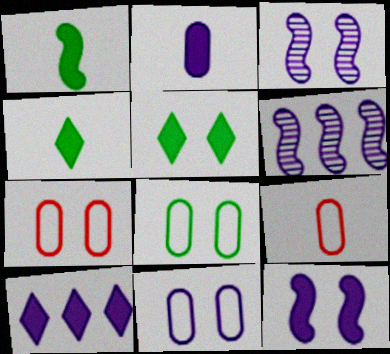[[2, 10, 12], 
[3, 5, 7], 
[4, 6, 7], 
[5, 6, 9], 
[7, 8, 11]]